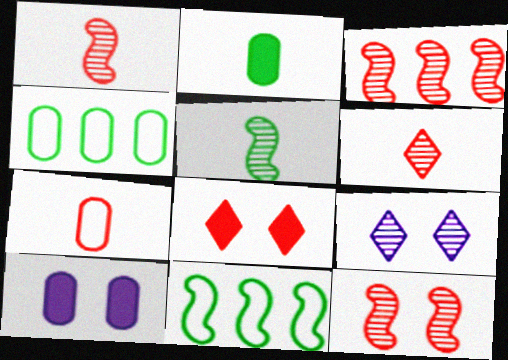[[1, 3, 12], 
[3, 7, 8], 
[6, 10, 11]]